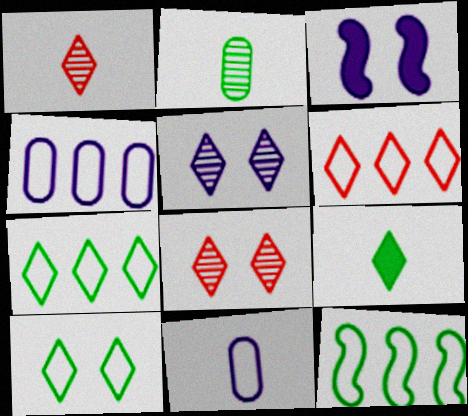[[2, 3, 6], 
[4, 6, 12], 
[5, 6, 9]]